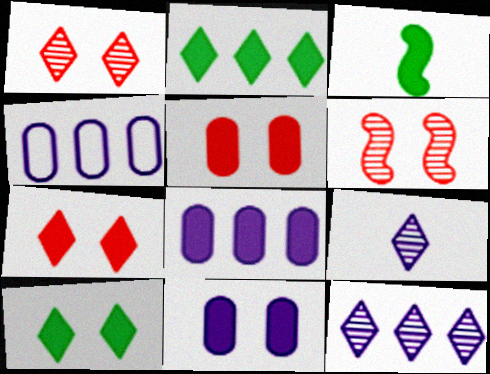[[1, 3, 4], 
[3, 7, 8]]